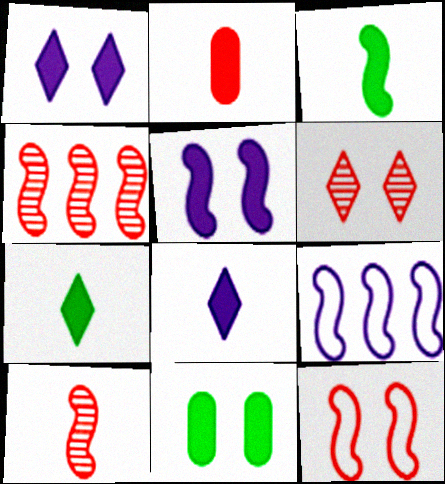[[2, 3, 8]]